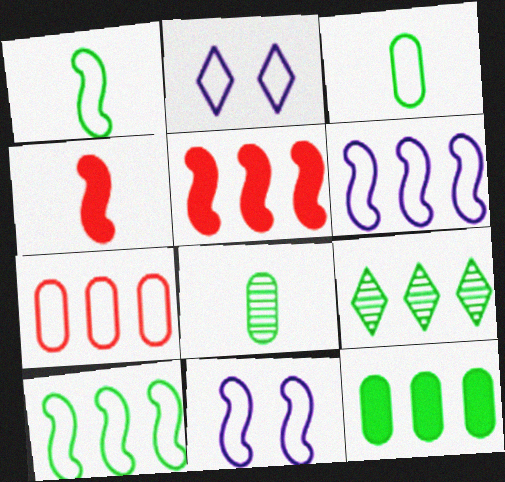[[1, 2, 7], 
[2, 5, 8], 
[9, 10, 12]]